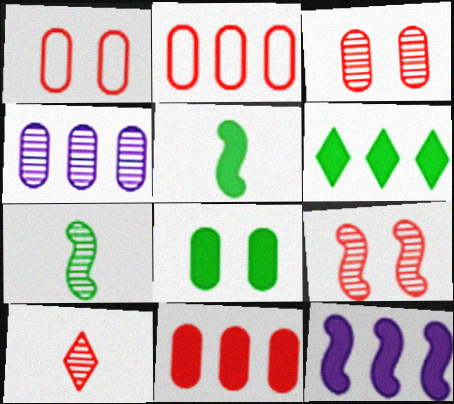[[5, 6, 8], 
[6, 11, 12]]